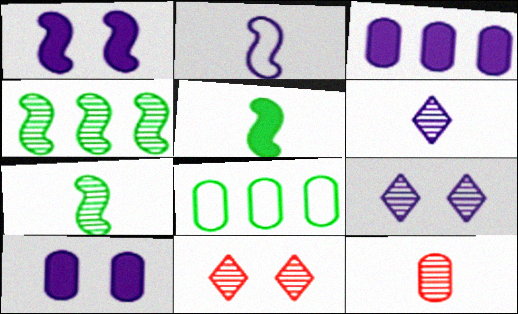[[2, 3, 9], 
[4, 9, 12], 
[6, 7, 12], 
[8, 10, 12]]